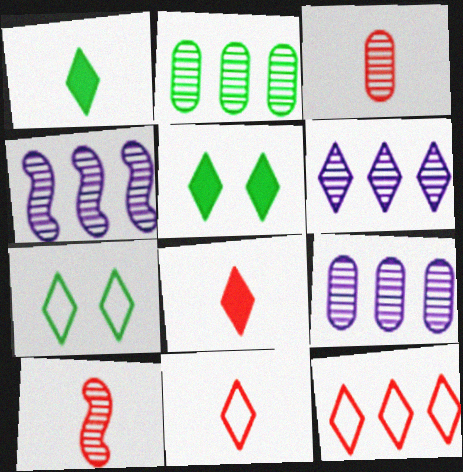[[4, 6, 9], 
[5, 6, 11], 
[6, 7, 8]]